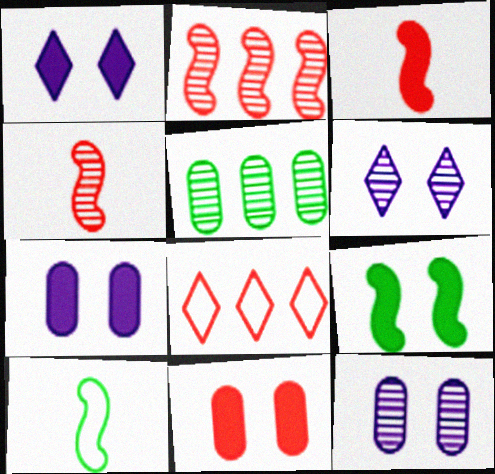[[1, 9, 11], 
[4, 5, 6], 
[4, 8, 11]]